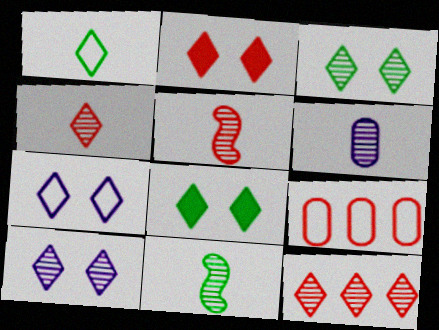[[2, 3, 7], 
[2, 5, 9], 
[4, 6, 11]]